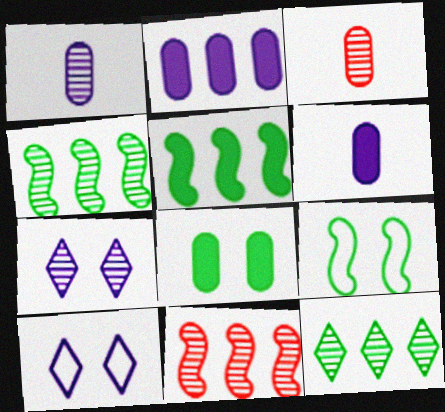[[3, 4, 7], 
[3, 5, 10]]